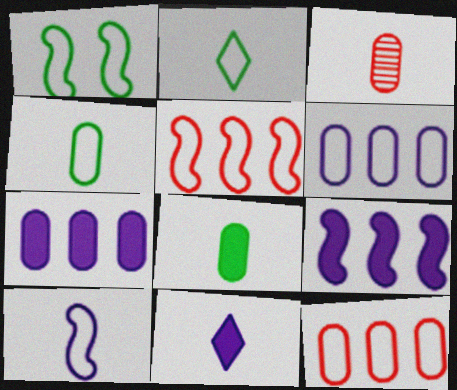[[1, 5, 10]]